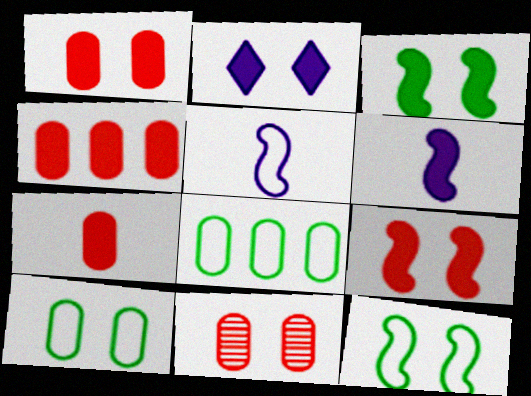[[1, 2, 3], 
[1, 4, 7], 
[2, 11, 12]]